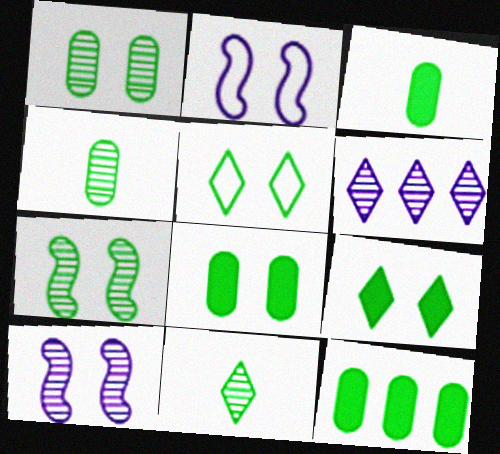[[3, 8, 12], 
[5, 7, 8]]